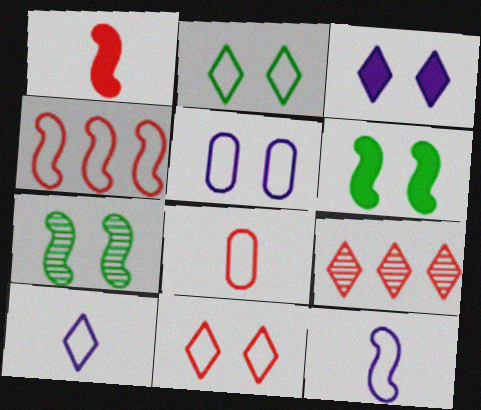[[4, 8, 11]]